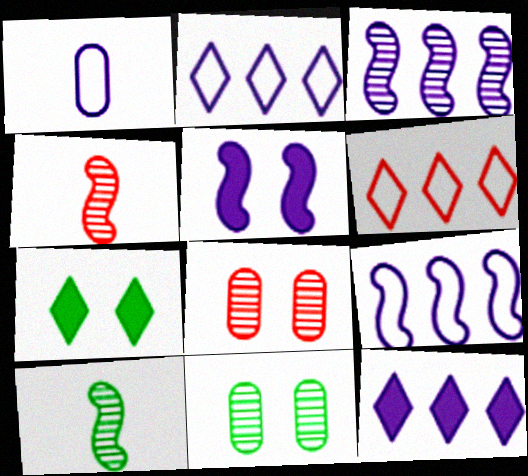[]